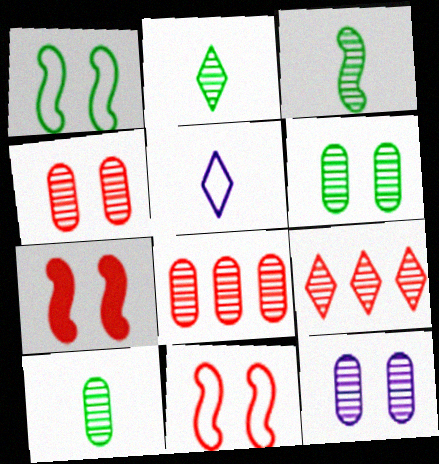[[2, 3, 10], 
[3, 9, 12], 
[4, 6, 12], 
[8, 10, 12]]